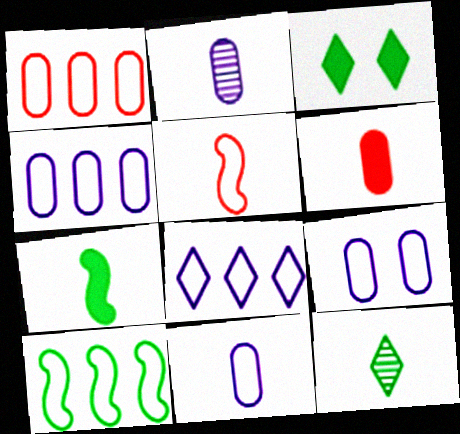[[1, 8, 10], 
[4, 9, 11]]